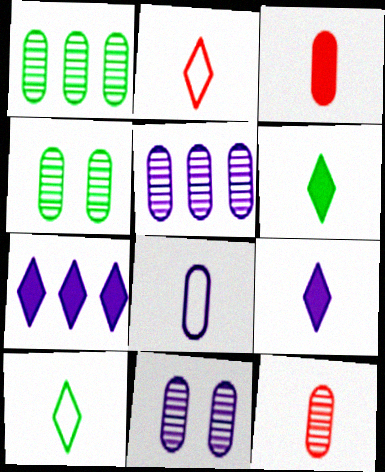[[1, 11, 12], 
[4, 5, 12]]